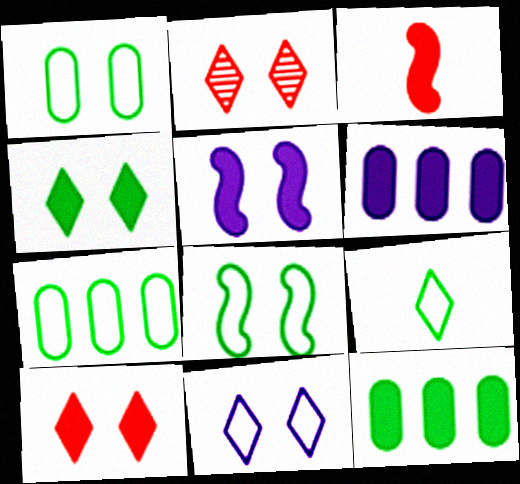[[1, 2, 5], 
[2, 4, 11], 
[3, 4, 6], 
[7, 8, 9]]